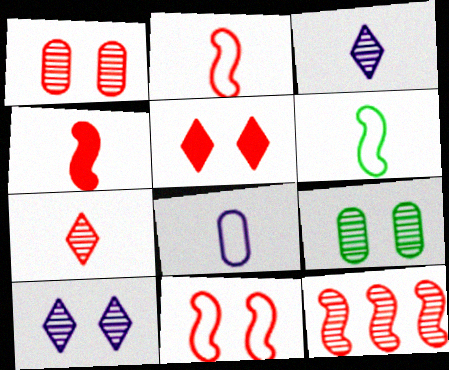[[1, 5, 11], 
[1, 7, 12], 
[3, 9, 12], 
[4, 11, 12]]